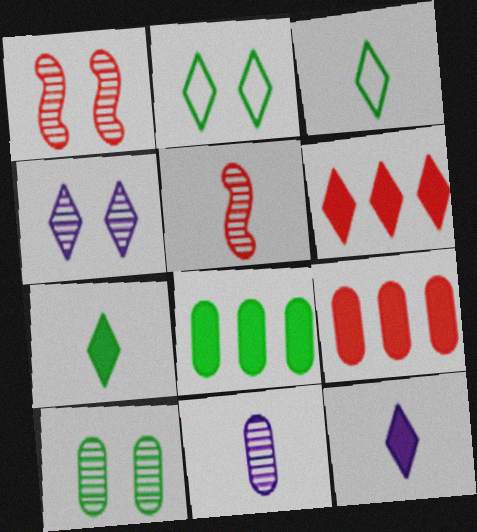[[1, 4, 10], 
[3, 4, 6]]